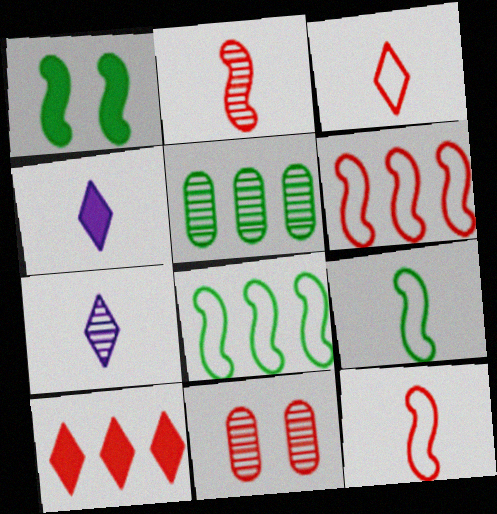[[4, 8, 11], 
[10, 11, 12]]